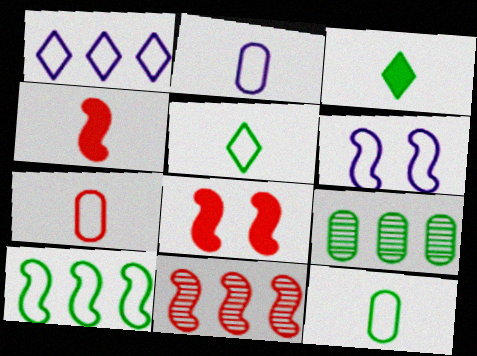[[1, 2, 6], 
[2, 7, 12]]